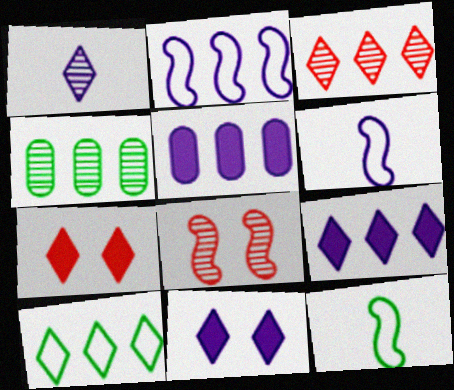[[1, 4, 8], 
[1, 7, 10], 
[3, 9, 10], 
[4, 6, 7]]